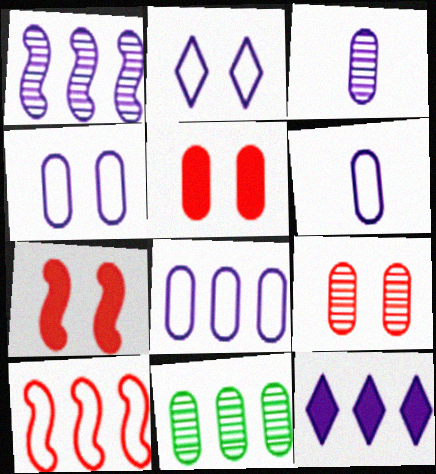[[1, 8, 12], 
[3, 9, 11], 
[4, 6, 8], 
[5, 6, 11], 
[10, 11, 12]]